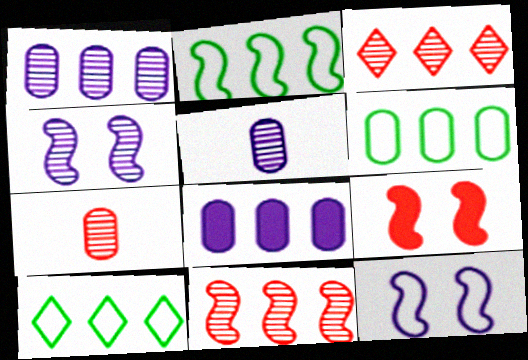[[2, 3, 8], 
[2, 6, 10], 
[5, 9, 10], 
[8, 10, 11]]